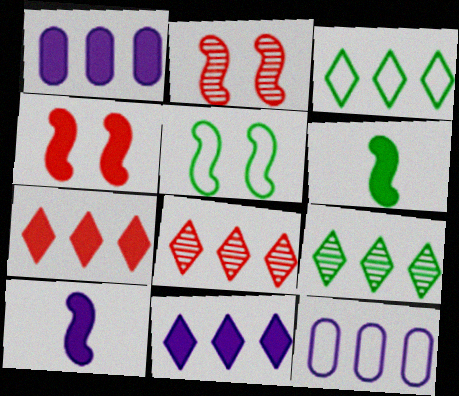[[3, 8, 11]]